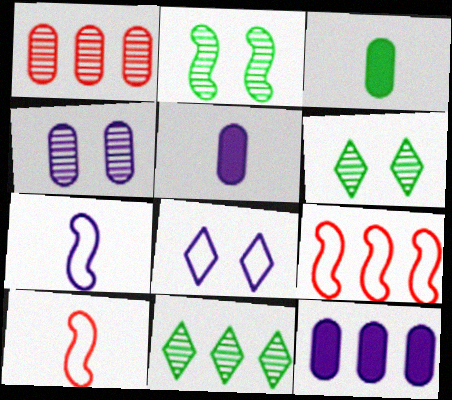[[5, 6, 9], 
[6, 10, 12], 
[9, 11, 12]]